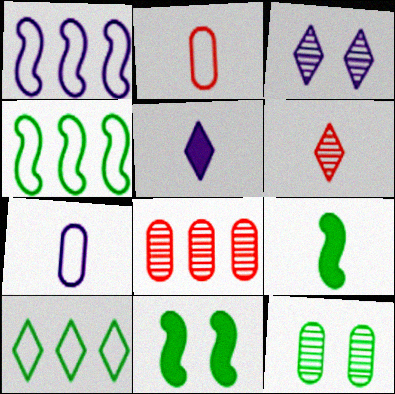[[6, 7, 9], 
[9, 10, 12]]